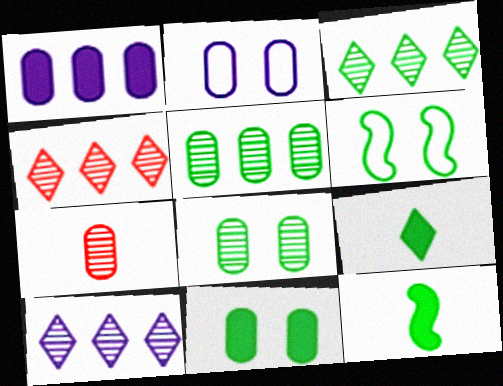[[2, 4, 12], 
[3, 4, 10], 
[5, 6, 9]]